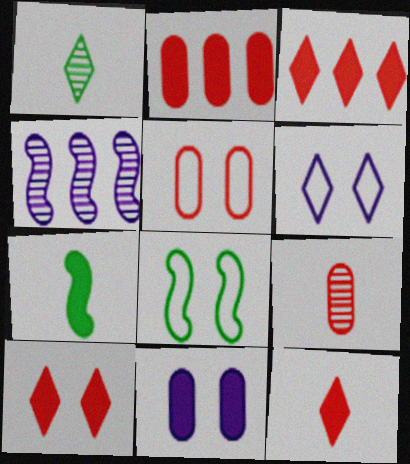[[1, 3, 6], 
[2, 5, 9], 
[3, 7, 11], 
[3, 10, 12], 
[5, 6, 8]]